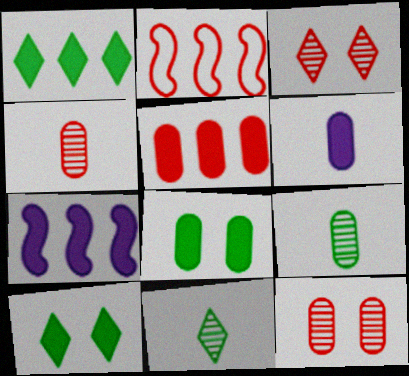[[1, 5, 7], 
[5, 6, 8]]